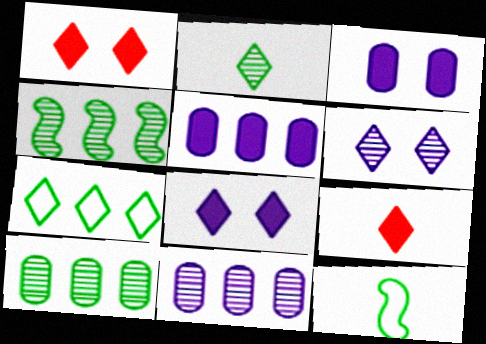[[1, 11, 12], 
[6, 7, 9]]